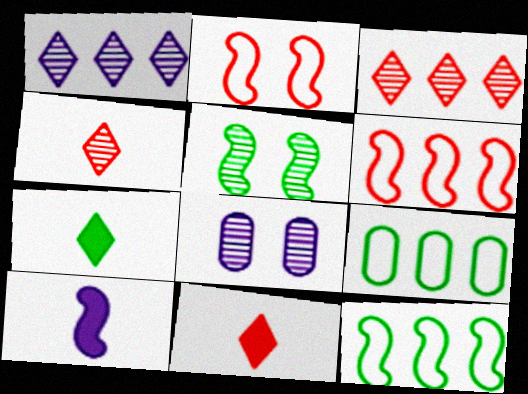[[5, 6, 10], 
[5, 7, 9], 
[6, 7, 8], 
[8, 11, 12]]